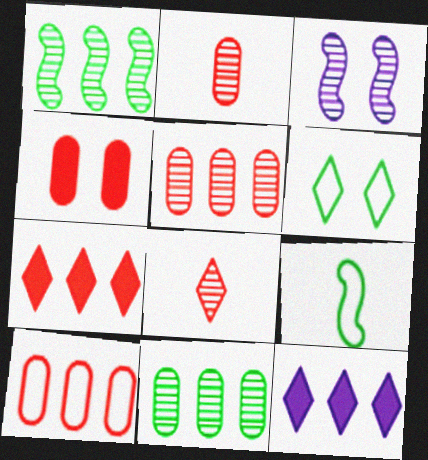[[1, 10, 12], 
[2, 4, 10], 
[3, 4, 6], 
[3, 8, 11], 
[6, 8, 12]]